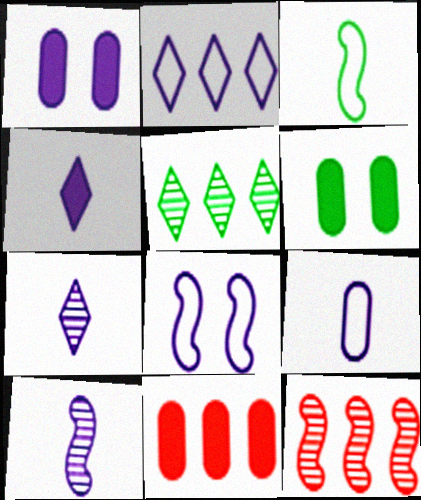[[1, 2, 10], 
[2, 8, 9], 
[3, 5, 6], 
[4, 9, 10]]